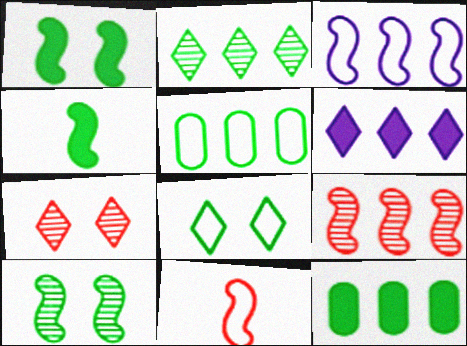[[5, 6, 9]]